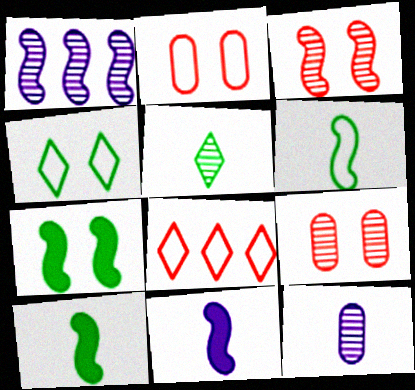[[1, 5, 9], 
[7, 8, 12]]